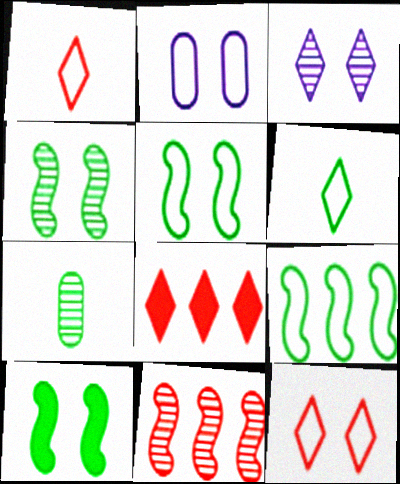[[1, 2, 9], 
[2, 5, 12], 
[3, 6, 8], 
[3, 7, 11], 
[4, 5, 10]]